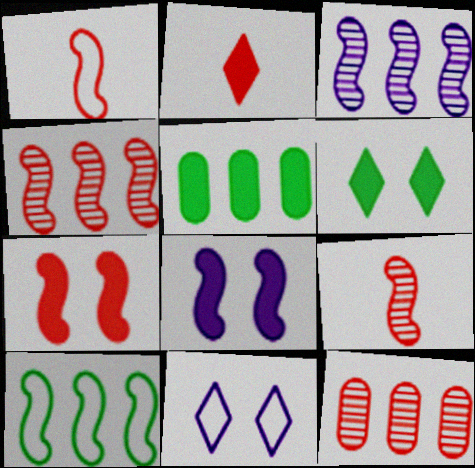[[1, 4, 7], 
[2, 5, 8], 
[5, 9, 11], 
[8, 9, 10]]